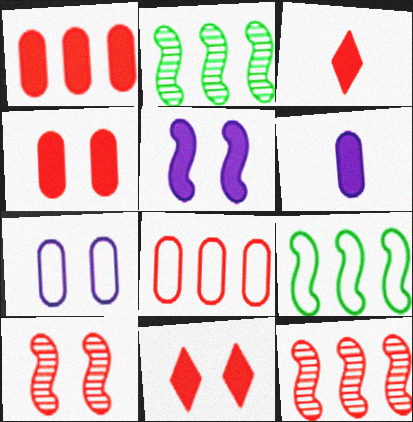[[2, 3, 7], 
[3, 8, 10]]